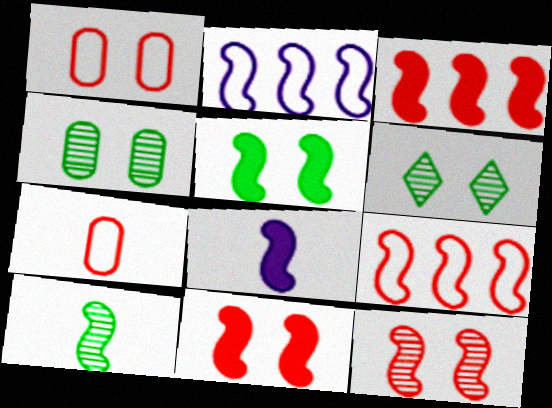[[2, 10, 11], 
[3, 5, 8]]